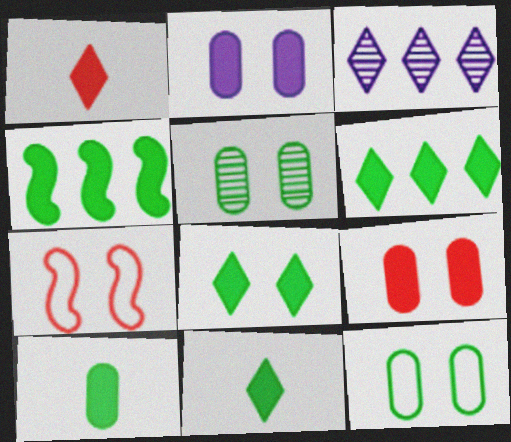[[1, 2, 4], 
[3, 7, 10], 
[4, 8, 10], 
[6, 8, 11]]